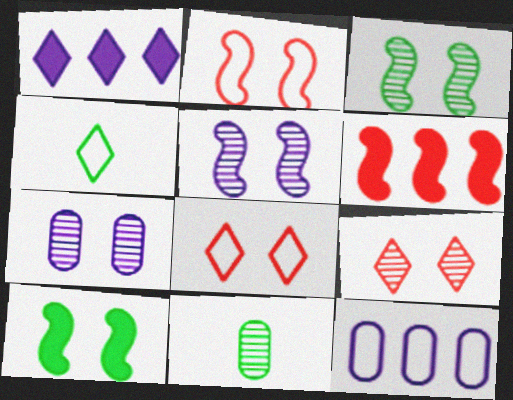[[1, 2, 11], 
[1, 4, 9], 
[2, 4, 12], 
[2, 5, 10], 
[3, 7, 9], 
[4, 6, 7], 
[7, 8, 10]]